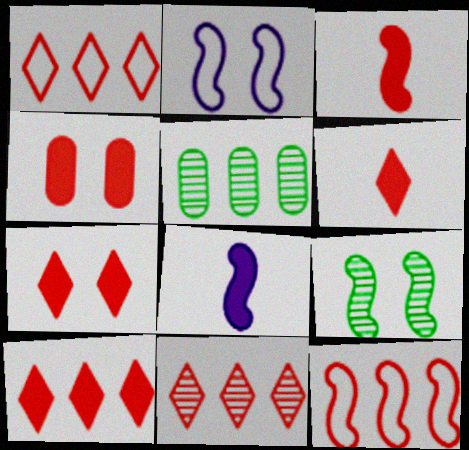[[1, 10, 11], 
[2, 5, 6], 
[3, 4, 10], 
[6, 7, 10], 
[8, 9, 12]]